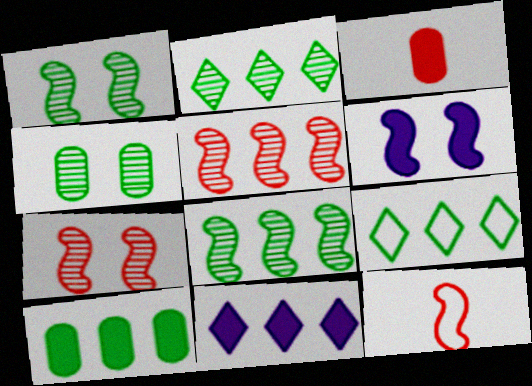[[4, 11, 12], 
[6, 8, 12], 
[8, 9, 10]]